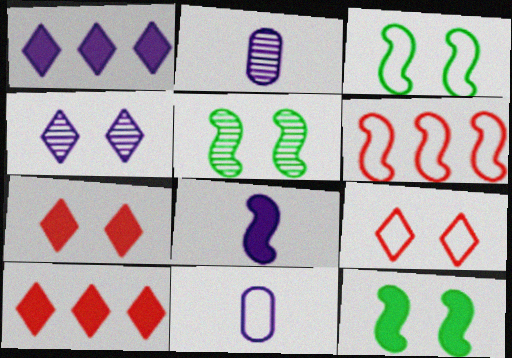[[2, 3, 10], 
[3, 5, 12], 
[5, 6, 8], 
[5, 10, 11]]